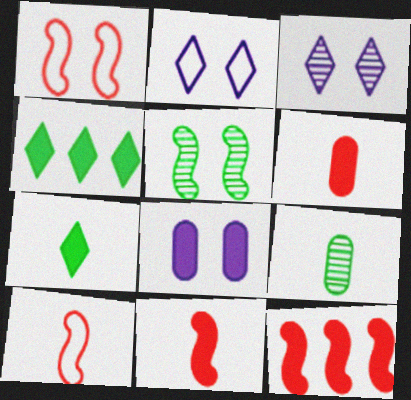[[2, 9, 12], 
[4, 8, 11], 
[7, 8, 12]]